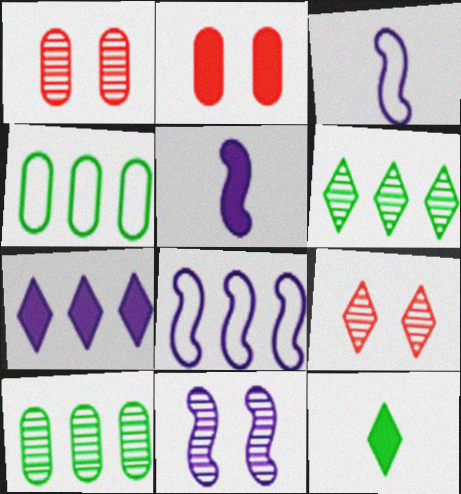[[1, 8, 12], 
[2, 3, 6], 
[4, 5, 9], 
[5, 8, 11]]